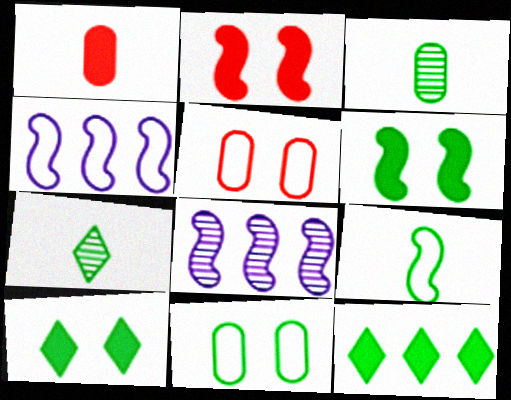[[2, 8, 9]]